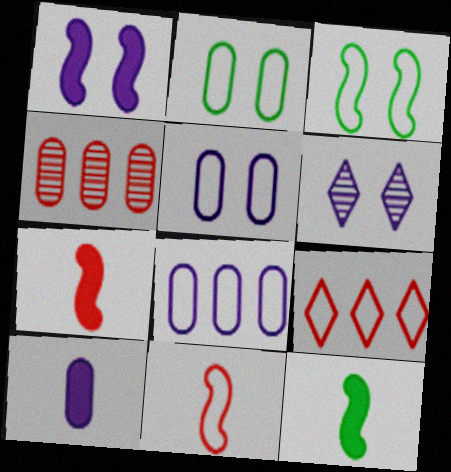[[1, 5, 6], 
[2, 4, 10]]